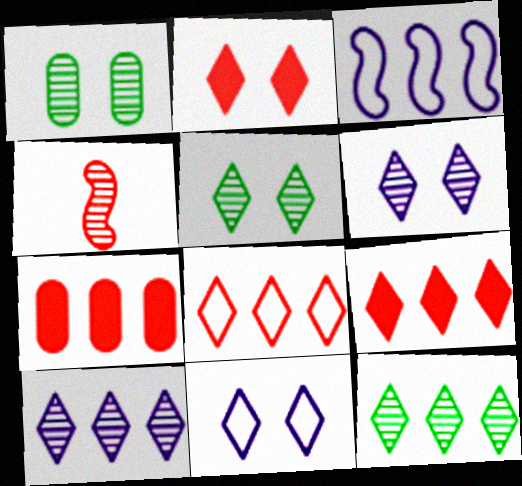[[1, 4, 10], 
[2, 5, 11], 
[3, 7, 12]]